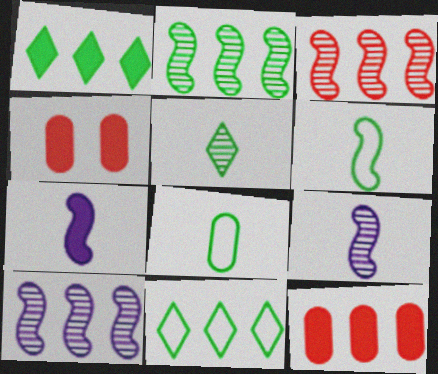[[1, 4, 7], 
[2, 3, 10], 
[4, 9, 11], 
[10, 11, 12]]